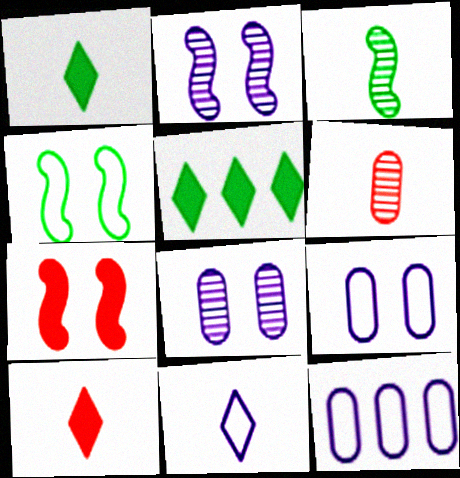[[2, 4, 7]]